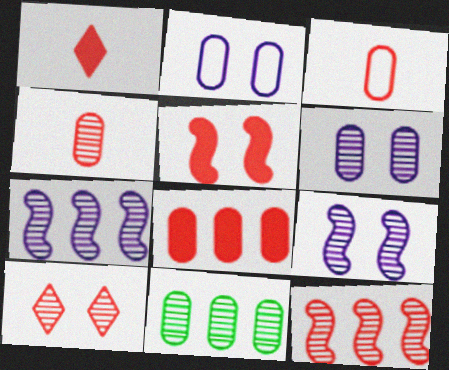[[1, 5, 8], 
[4, 6, 11], 
[4, 10, 12]]